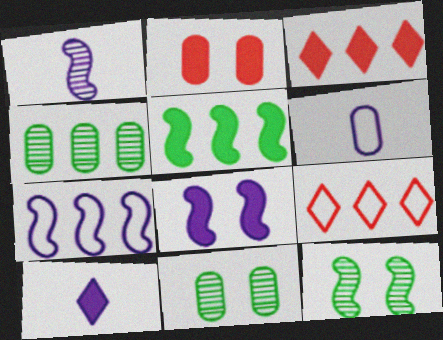[[1, 6, 10], 
[1, 7, 8], 
[2, 4, 6], 
[2, 5, 10], 
[3, 4, 7], 
[3, 6, 12]]